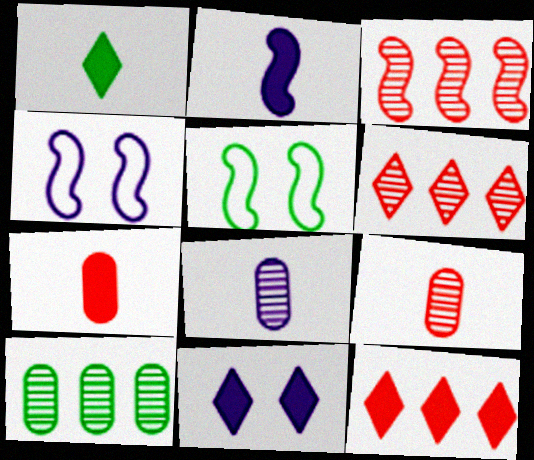[[1, 2, 7], 
[1, 5, 10], 
[1, 11, 12], 
[2, 3, 5], 
[5, 8, 12]]